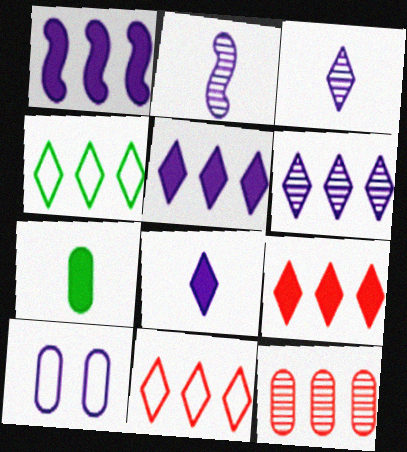[[1, 3, 10], 
[1, 4, 12], 
[2, 5, 10], 
[4, 6, 9], 
[7, 10, 12]]